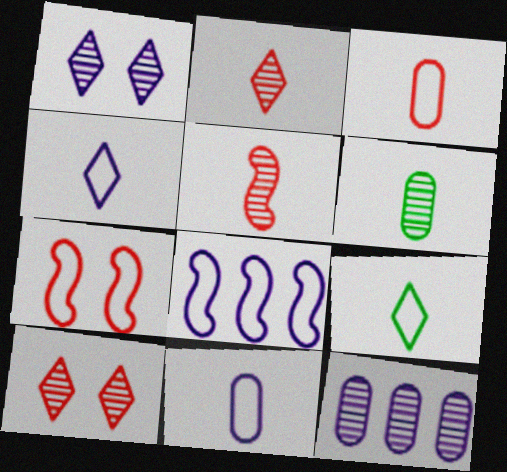[]